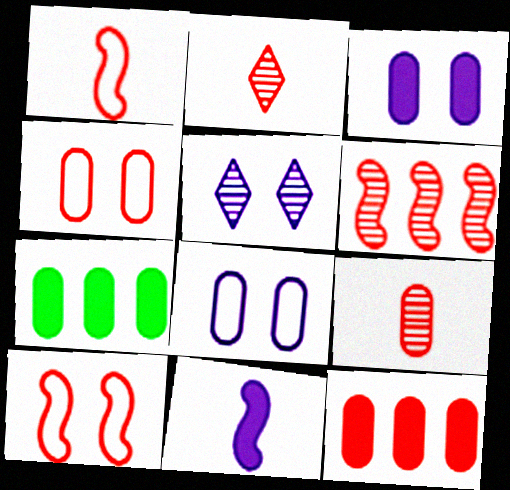[[1, 5, 7], 
[2, 10, 12], 
[4, 9, 12], 
[7, 8, 9]]